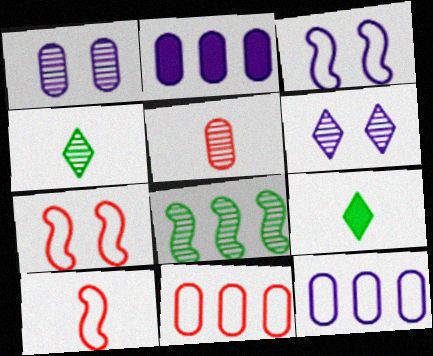[[2, 4, 7], 
[5, 6, 8]]